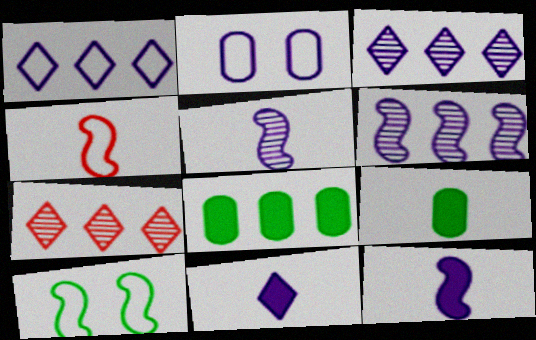[[2, 3, 12], 
[2, 6, 11]]